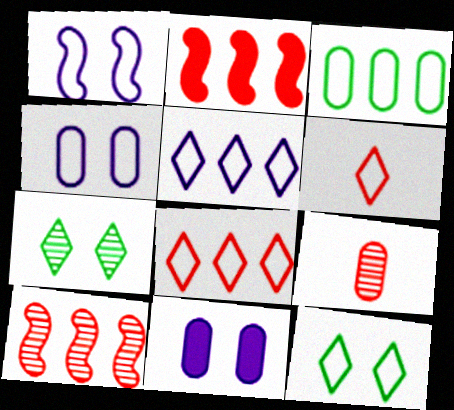[[1, 3, 6], 
[3, 9, 11], 
[5, 6, 12]]